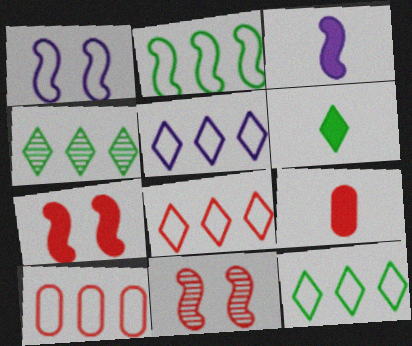[[1, 4, 9], 
[2, 3, 11], 
[2, 5, 10], 
[3, 6, 9], 
[5, 8, 12], 
[8, 9, 11]]